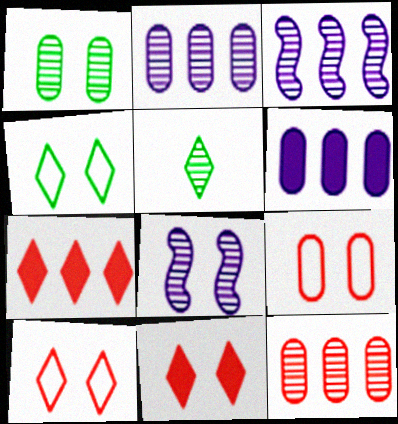[[5, 8, 12]]